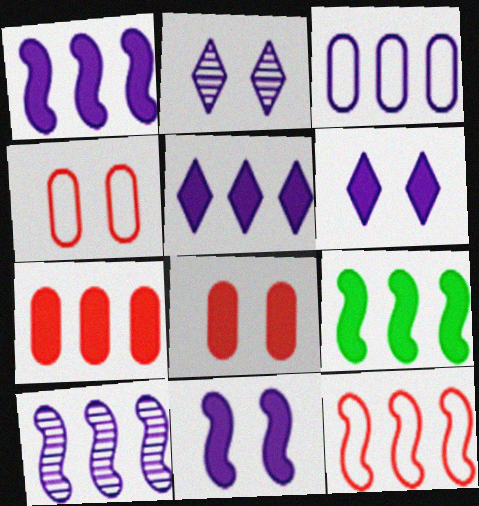[[3, 5, 10], 
[5, 7, 9], 
[9, 10, 12]]